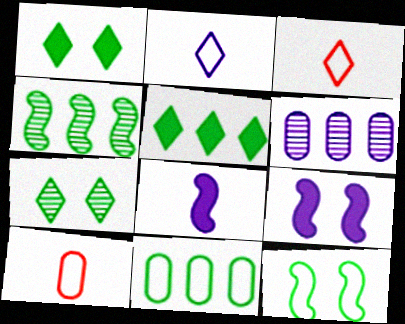[[2, 6, 9], 
[4, 5, 11]]